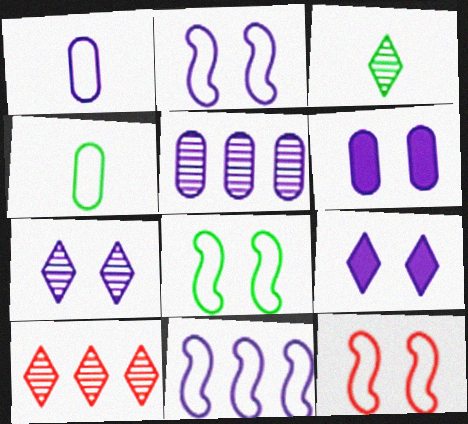[[1, 5, 6], 
[2, 6, 7], 
[2, 8, 12], 
[3, 7, 10]]